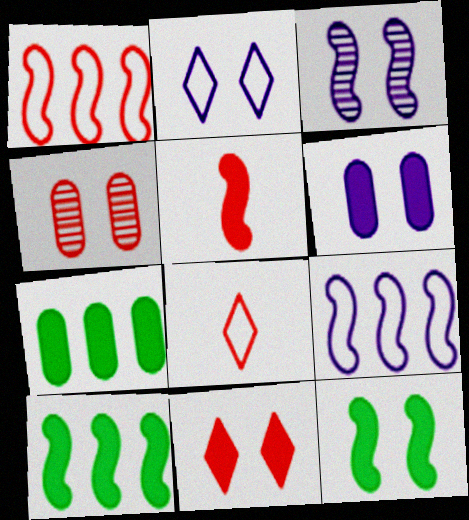[[2, 3, 6], 
[2, 4, 12], 
[3, 7, 8], 
[6, 11, 12]]